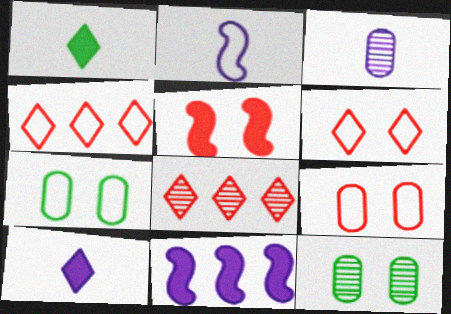[[2, 3, 10], 
[2, 4, 7]]